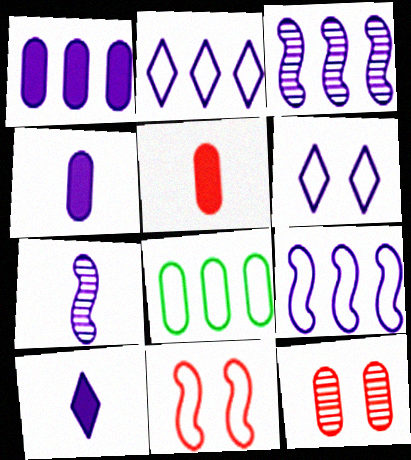[[1, 2, 3], 
[1, 6, 7], 
[3, 4, 6], 
[4, 8, 12]]